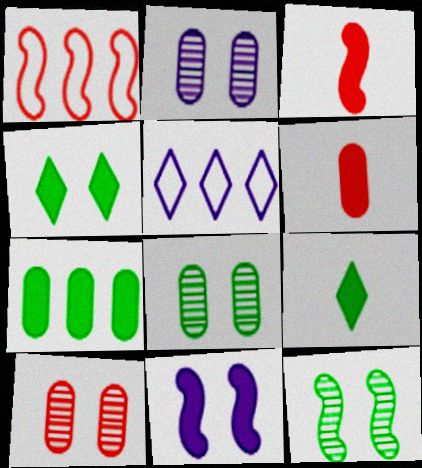[[1, 2, 9], 
[2, 8, 10], 
[3, 5, 8], 
[5, 6, 12]]